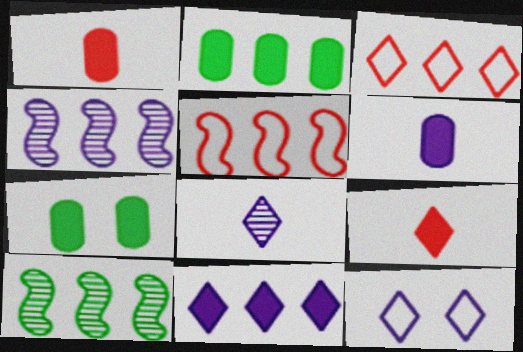[[1, 10, 12], 
[2, 3, 4], 
[4, 6, 12], 
[5, 7, 8], 
[8, 11, 12]]